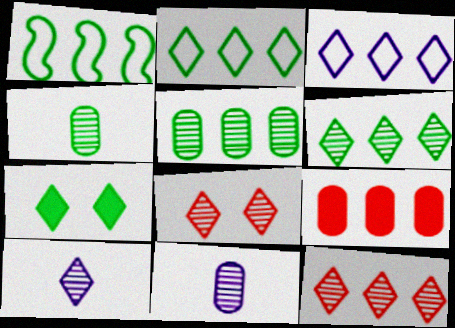[[1, 4, 7], 
[6, 8, 10]]